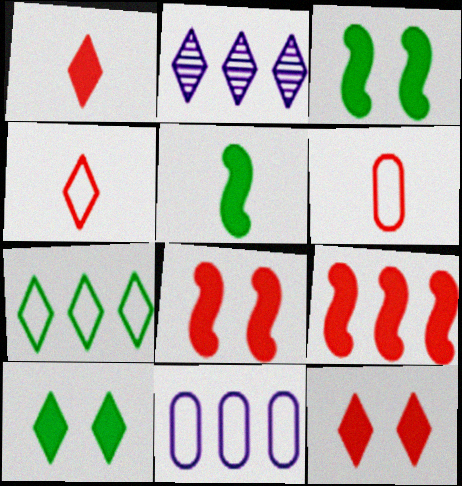[[2, 3, 6], 
[2, 4, 10]]